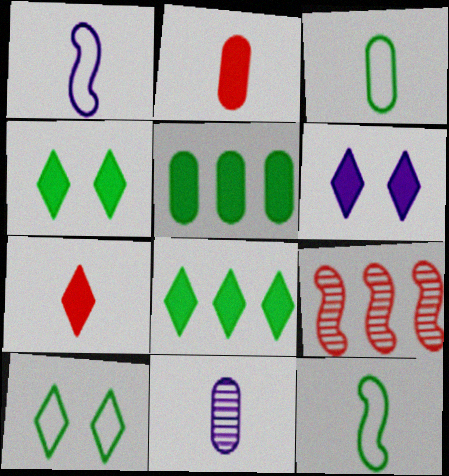[[2, 3, 11], 
[3, 6, 9], 
[6, 7, 8], 
[7, 11, 12]]